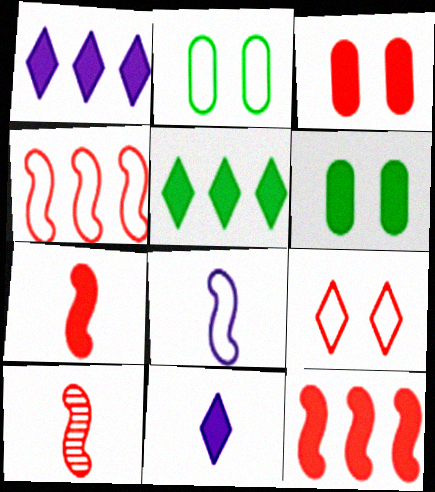[[1, 2, 10], 
[1, 6, 7], 
[6, 11, 12]]